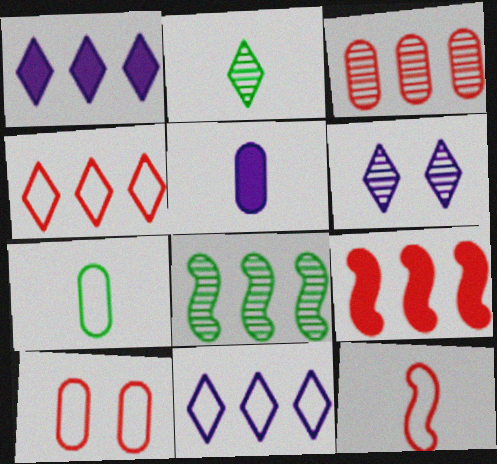[[2, 5, 12], 
[3, 4, 9], 
[4, 10, 12], 
[6, 7, 9]]